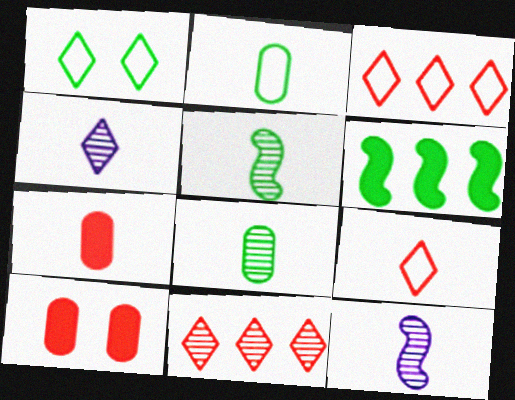[[1, 6, 8]]